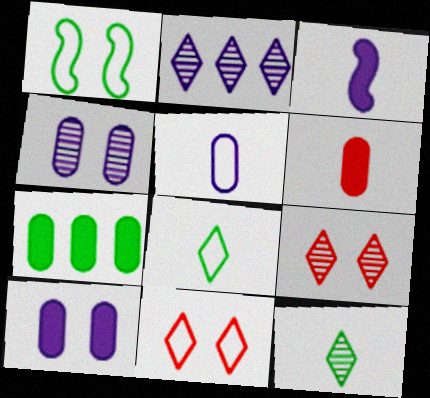[[1, 2, 6], 
[1, 7, 12], 
[1, 9, 10], 
[2, 9, 12], 
[6, 7, 10]]